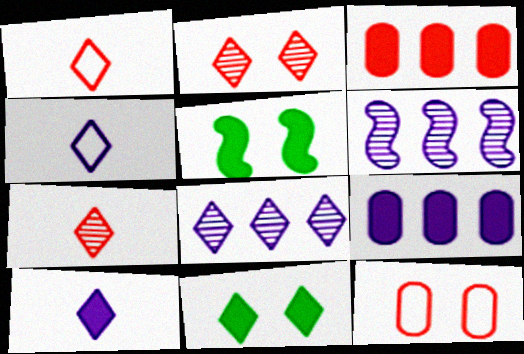[[1, 8, 11], 
[3, 5, 10]]